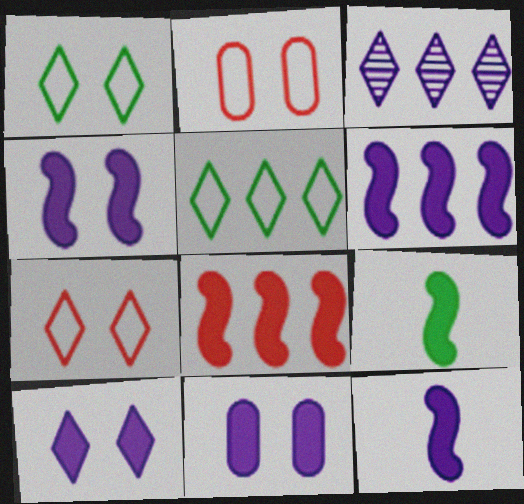[[2, 3, 9], 
[4, 6, 12], 
[4, 8, 9], 
[4, 10, 11]]